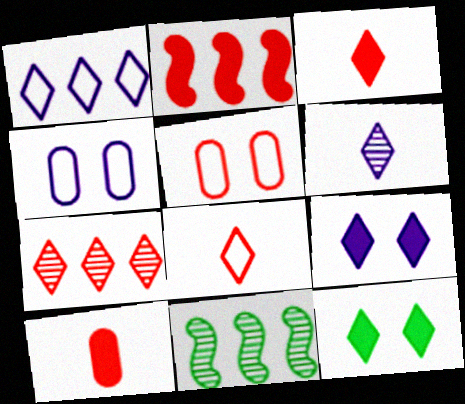[[1, 6, 9], 
[3, 4, 11]]